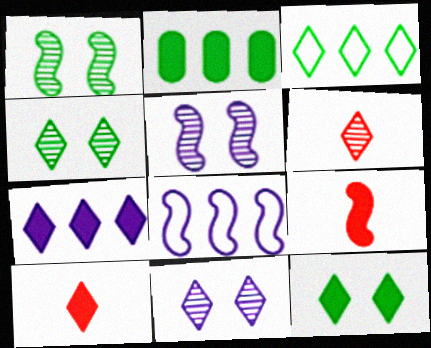[[1, 8, 9], 
[3, 10, 11], 
[7, 10, 12]]